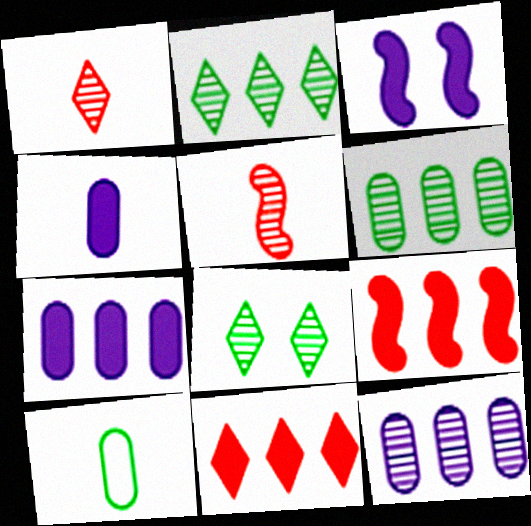[[5, 8, 12]]